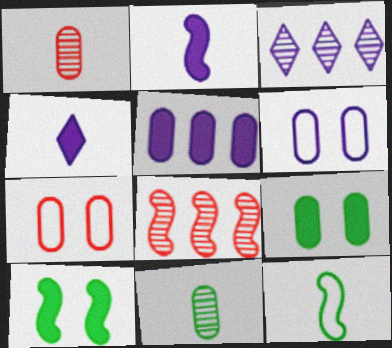[[1, 4, 12], 
[2, 3, 6], 
[5, 7, 11]]